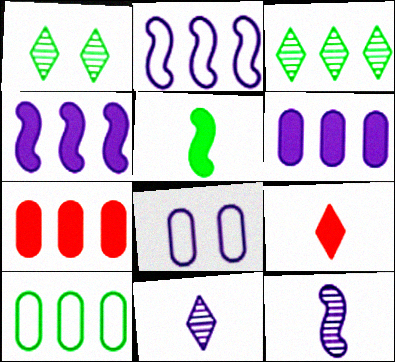[[1, 5, 10], 
[2, 3, 7], 
[4, 8, 11]]